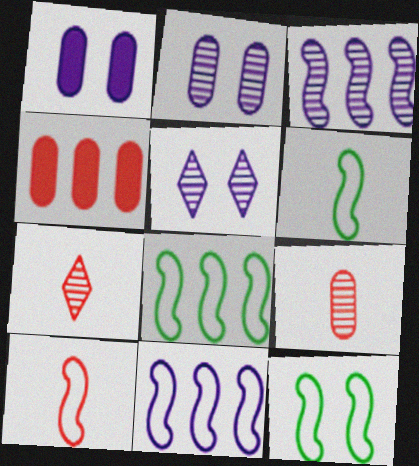[[1, 7, 8], 
[4, 5, 6], 
[6, 8, 12], 
[10, 11, 12]]